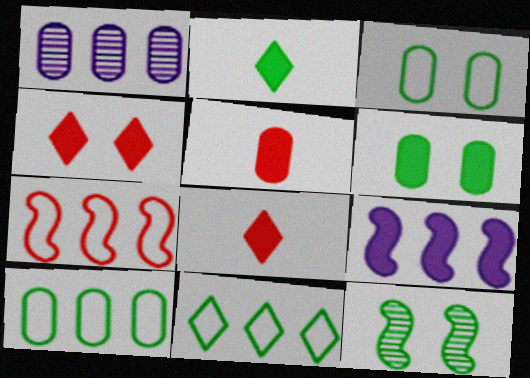[[1, 3, 5], 
[2, 10, 12], 
[6, 8, 9]]